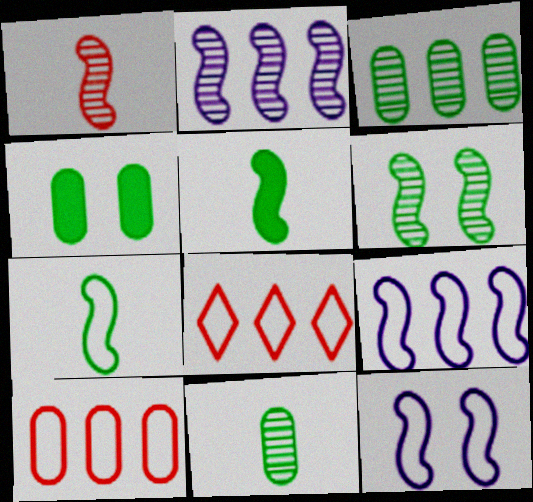[[1, 2, 6]]